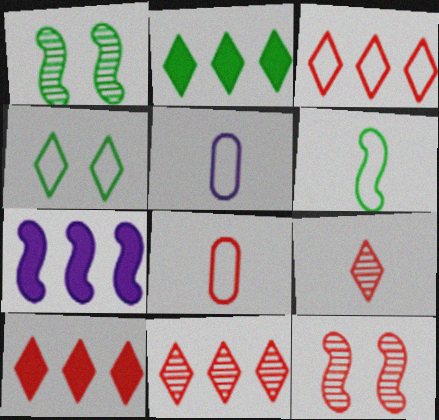[[1, 5, 10], 
[2, 5, 12], 
[3, 10, 11], 
[6, 7, 12], 
[8, 10, 12]]